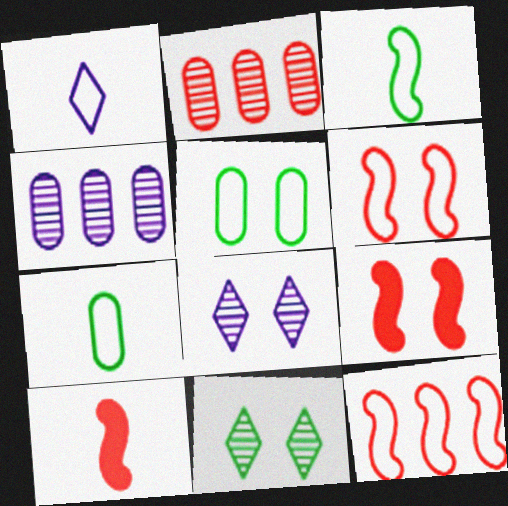[[1, 5, 12], 
[5, 8, 9]]